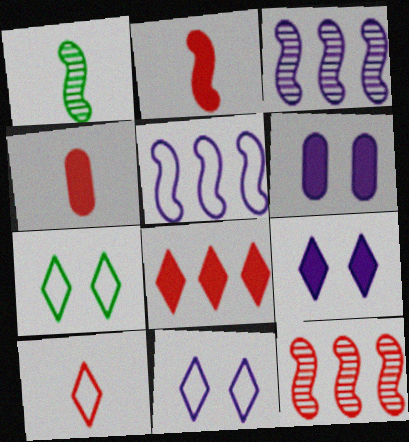[[3, 4, 7]]